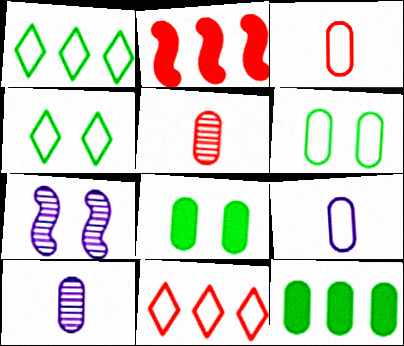[[2, 4, 10]]